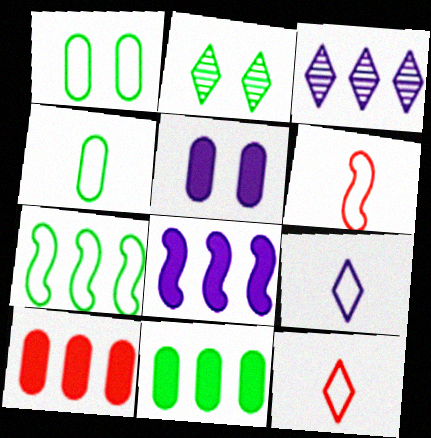[[3, 7, 10], 
[4, 6, 9]]